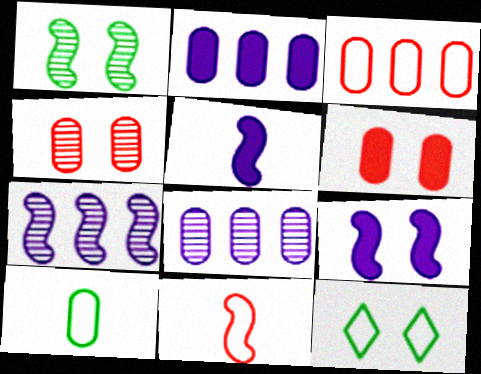[[2, 4, 10], 
[4, 9, 12], 
[6, 8, 10]]